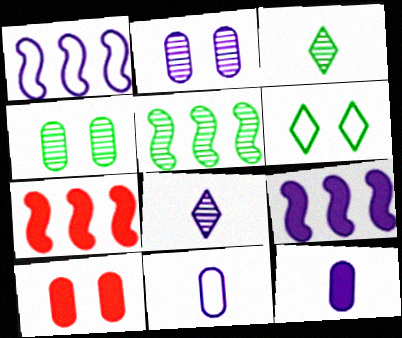[[1, 3, 10], 
[1, 5, 7], 
[3, 4, 5]]